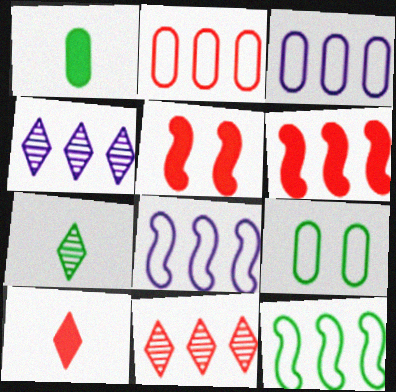[[2, 6, 11], 
[3, 5, 7]]